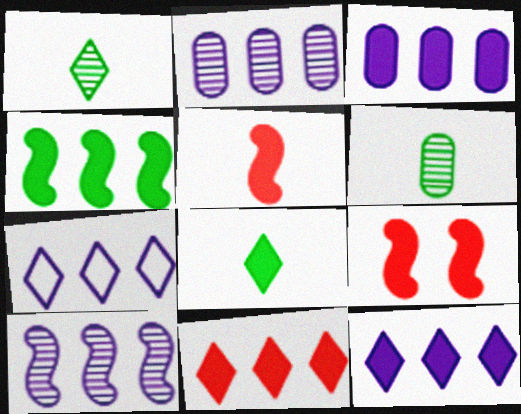[[3, 4, 11], 
[3, 7, 10], 
[3, 8, 9], 
[6, 7, 9]]